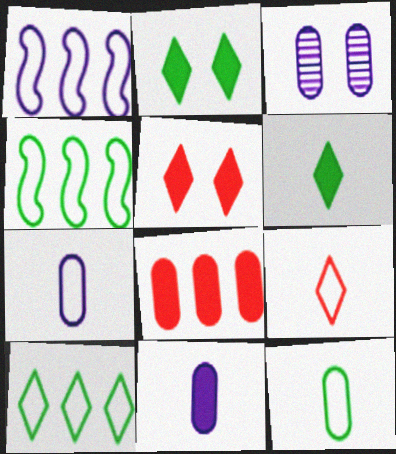[[3, 8, 12]]